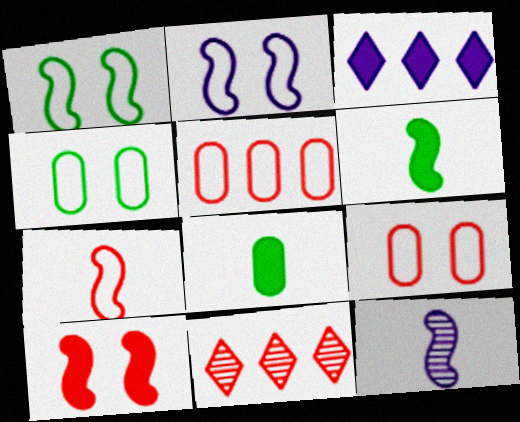[[2, 8, 11], 
[3, 8, 10], 
[6, 7, 12]]